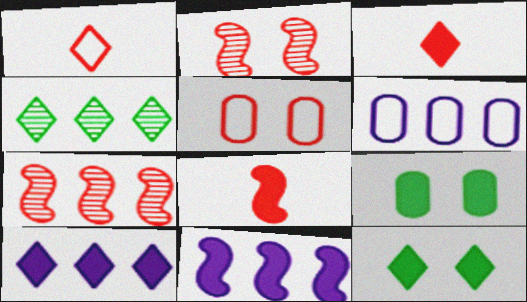[[3, 5, 7], 
[3, 9, 11], 
[3, 10, 12], 
[8, 9, 10]]